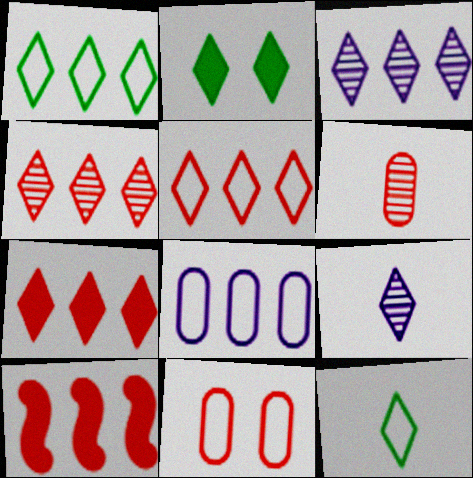[[1, 3, 7], 
[2, 5, 9], 
[4, 5, 7]]